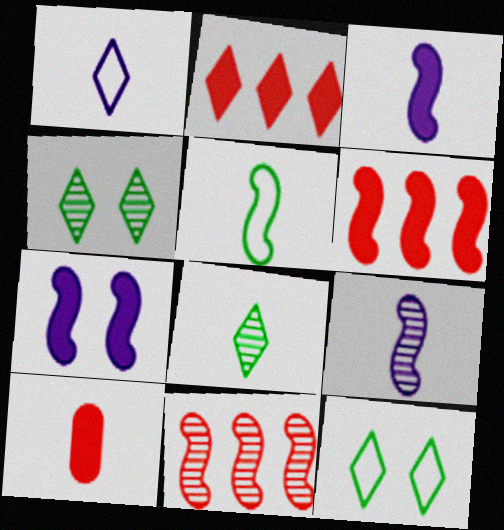[[1, 2, 4], 
[5, 7, 11]]